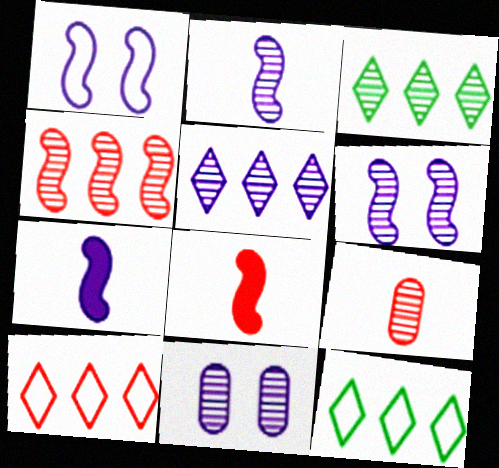[[2, 5, 11], 
[3, 6, 9], 
[8, 11, 12]]